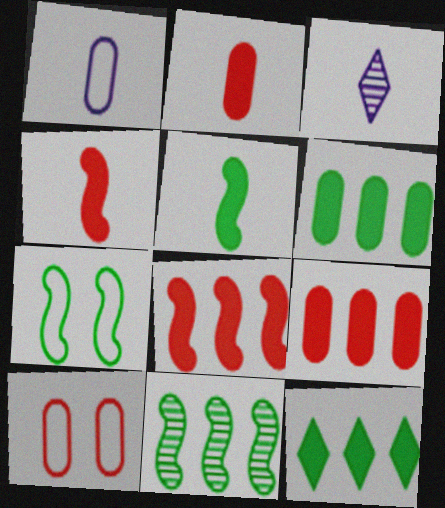[[3, 7, 9], 
[5, 7, 11]]